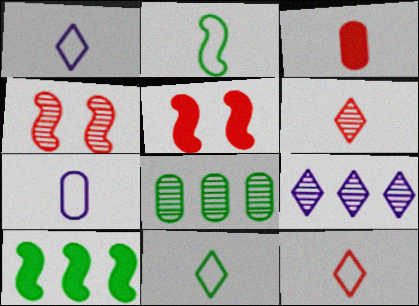[[1, 5, 8], 
[1, 11, 12], 
[2, 7, 12]]